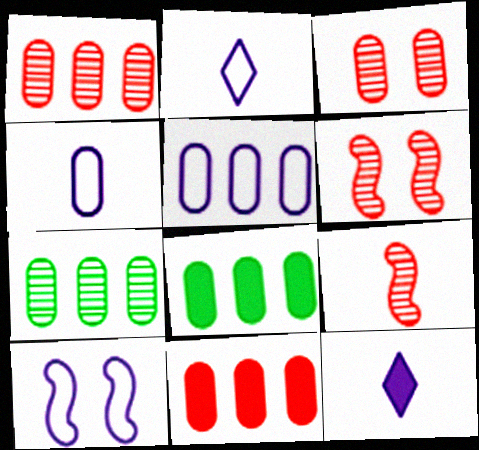[[1, 5, 8], 
[2, 5, 10], 
[2, 6, 8], 
[3, 4, 8], 
[5, 7, 11]]